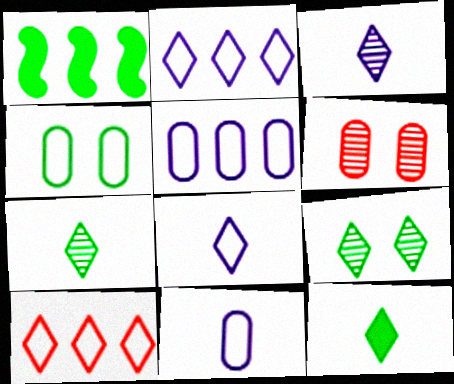[[1, 4, 7], 
[1, 6, 8]]